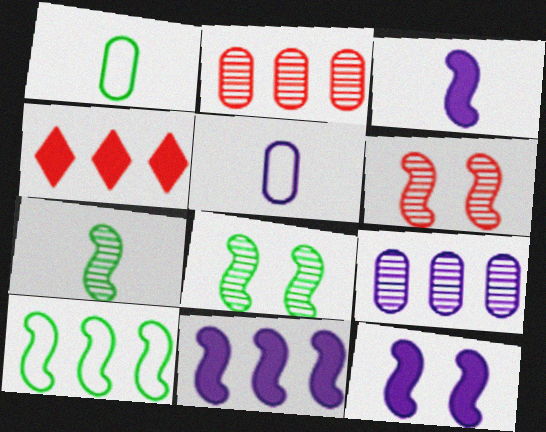[[3, 6, 10], 
[3, 11, 12], 
[4, 5, 8], 
[4, 9, 10]]